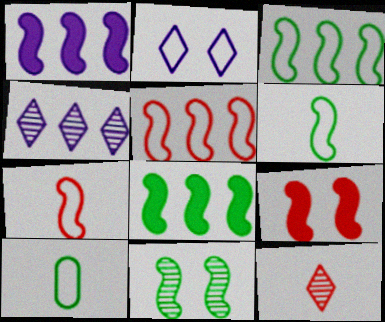[[1, 7, 11], 
[2, 5, 10], 
[4, 9, 10], 
[6, 8, 11]]